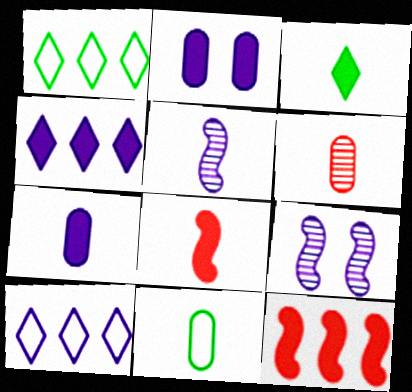[[2, 3, 12], 
[2, 5, 10], 
[3, 7, 8], 
[6, 7, 11], 
[7, 9, 10]]